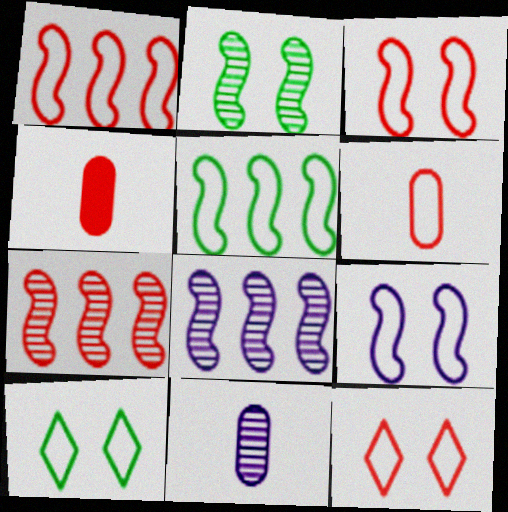[[1, 6, 12], 
[4, 7, 12], 
[4, 8, 10]]